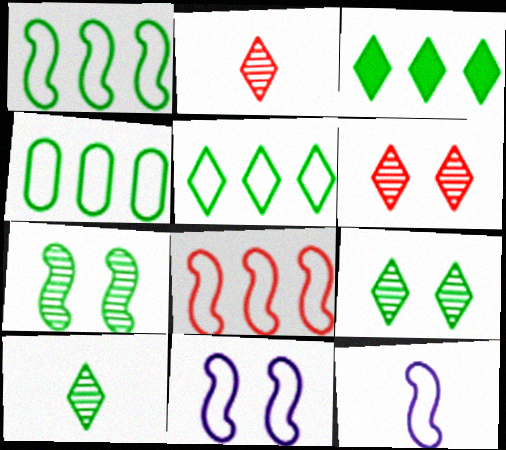[[1, 4, 5]]